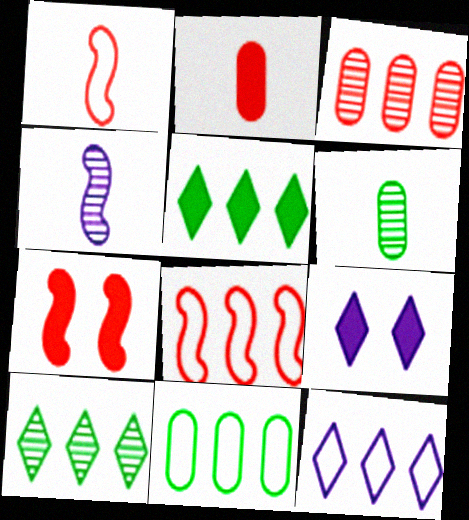[[6, 7, 12], 
[6, 8, 9], 
[8, 11, 12]]